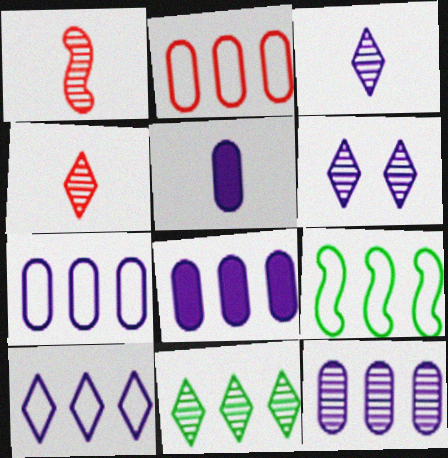[[2, 9, 10], 
[4, 6, 11], 
[7, 8, 12]]